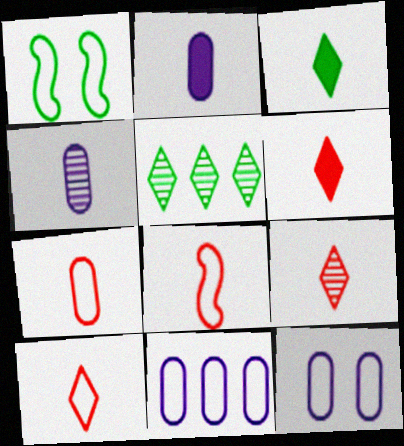[[1, 10, 11], 
[3, 4, 8], 
[6, 9, 10], 
[7, 8, 10]]